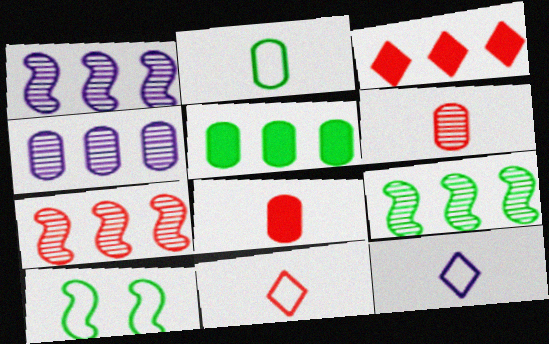[[1, 7, 9]]